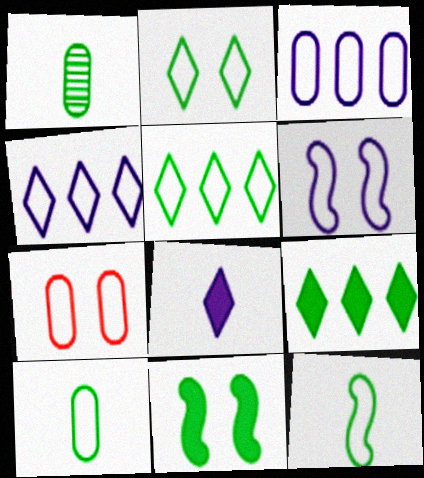[[1, 5, 11], 
[2, 6, 7], 
[3, 7, 10], 
[4, 7, 12]]